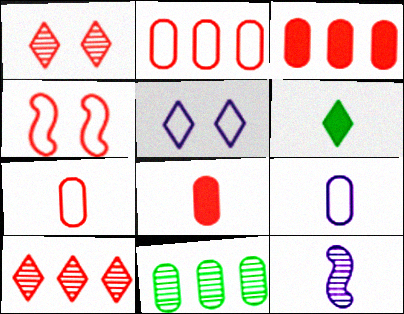[[1, 11, 12], 
[4, 8, 10], 
[5, 6, 10], 
[6, 7, 12]]